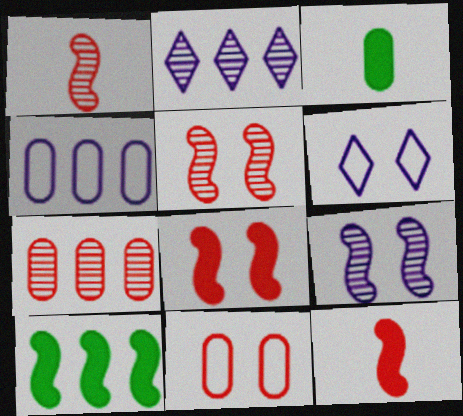[]